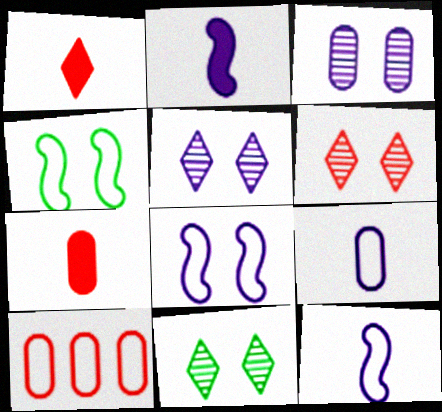[[2, 10, 11], 
[5, 6, 11]]